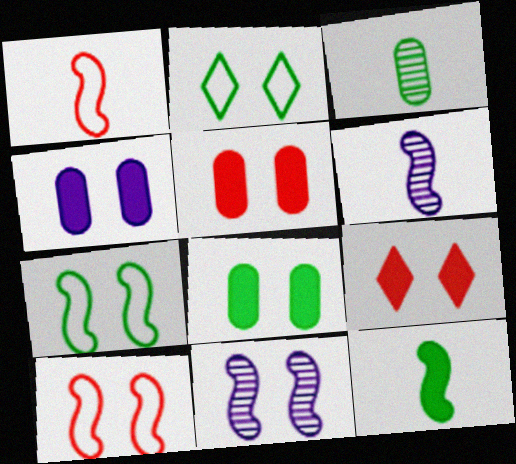[[1, 6, 12], 
[2, 5, 11], 
[4, 5, 8]]